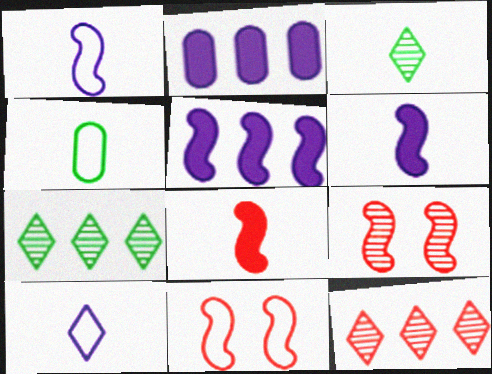[[2, 3, 11]]